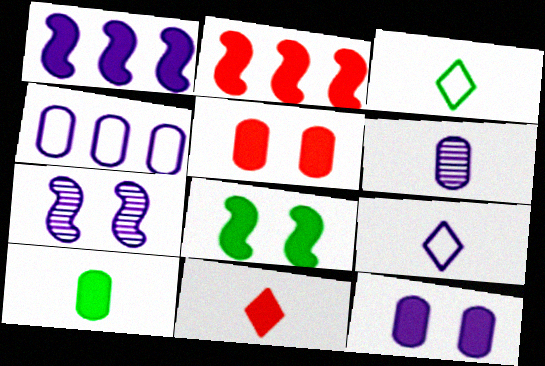[[2, 5, 11], 
[4, 6, 12]]